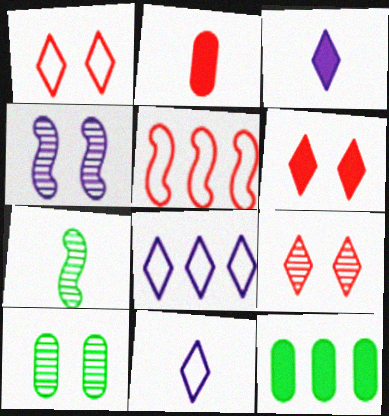[[1, 6, 9], 
[2, 5, 9], 
[2, 7, 11], 
[3, 5, 10], 
[4, 9, 10]]